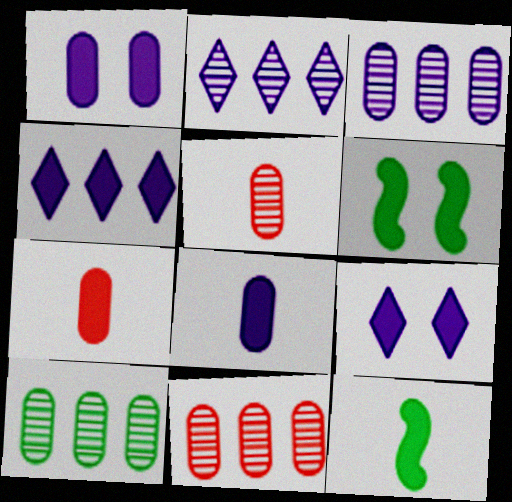[[3, 10, 11], 
[4, 6, 7]]